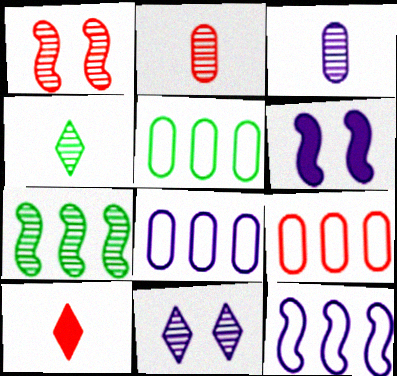[[1, 9, 10], 
[2, 7, 11], 
[4, 6, 9], 
[5, 8, 9]]